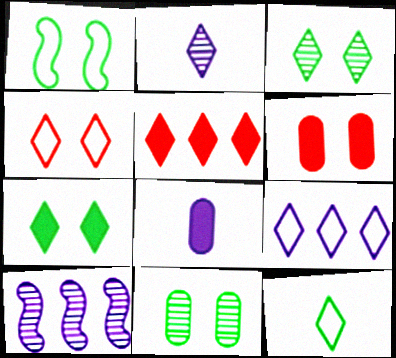[[1, 7, 11], 
[4, 9, 12], 
[6, 10, 12]]